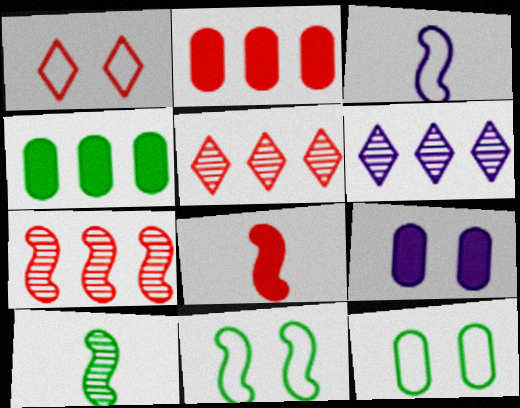[[3, 6, 9], 
[3, 8, 10], 
[6, 8, 12]]